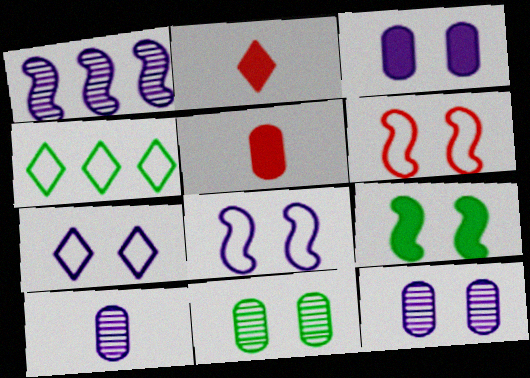[]